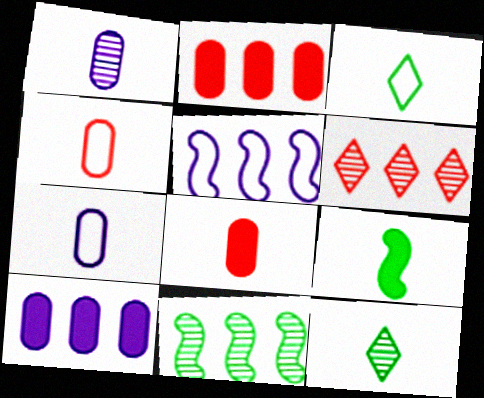[]